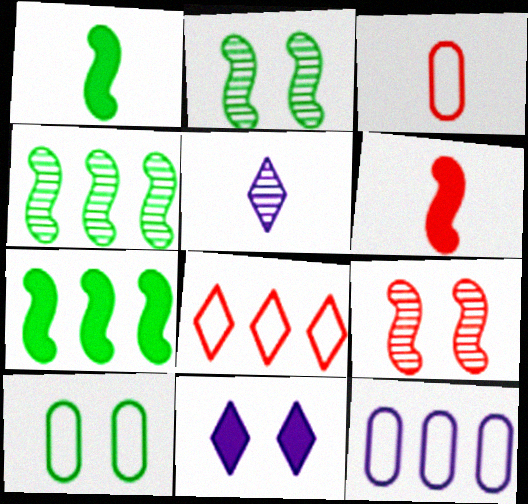[[1, 3, 5], 
[3, 4, 11], 
[3, 10, 12], 
[9, 10, 11]]